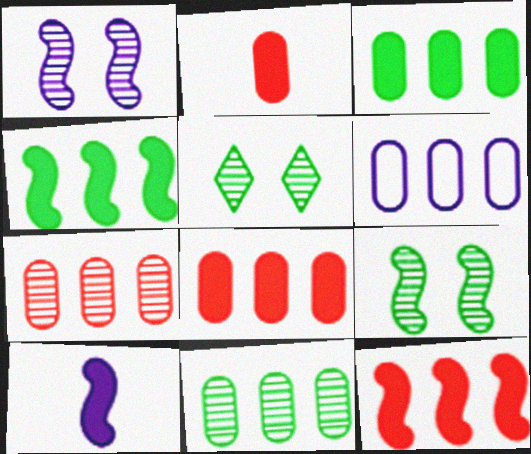[[3, 6, 7], 
[6, 8, 11]]